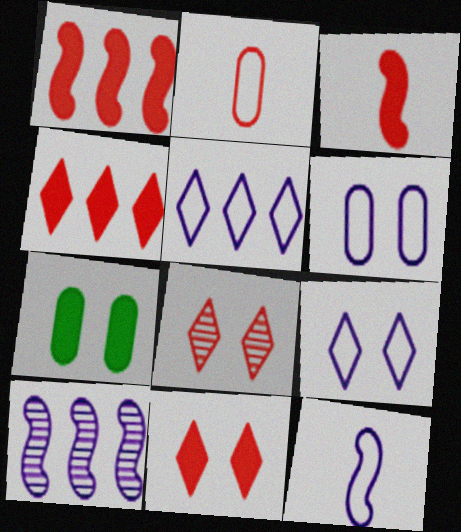[[1, 2, 8], 
[5, 6, 12]]